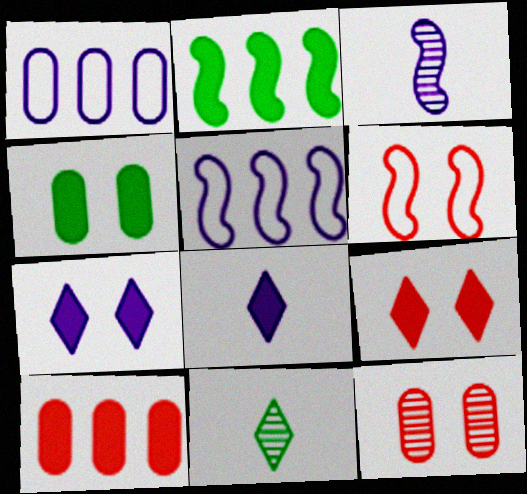[[1, 3, 7], 
[2, 3, 6], 
[6, 9, 12]]